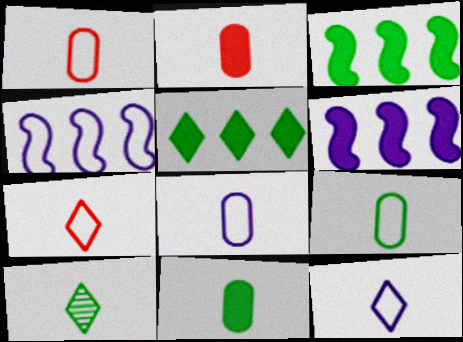[[1, 8, 9]]